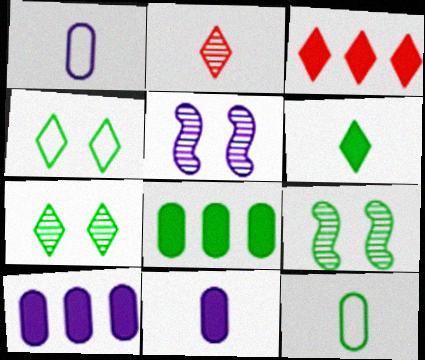[[1, 3, 9], 
[3, 5, 12]]